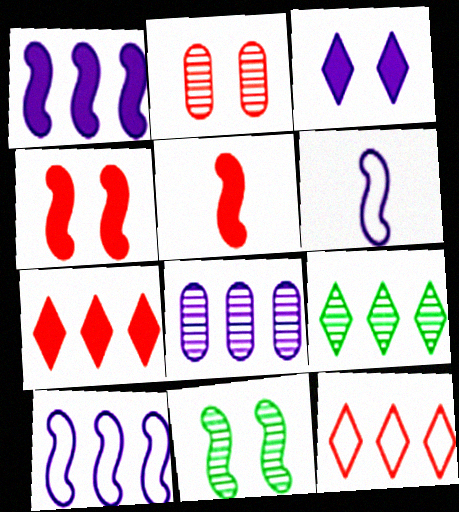[[2, 5, 12], 
[3, 6, 8], 
[5, 10, 11]]